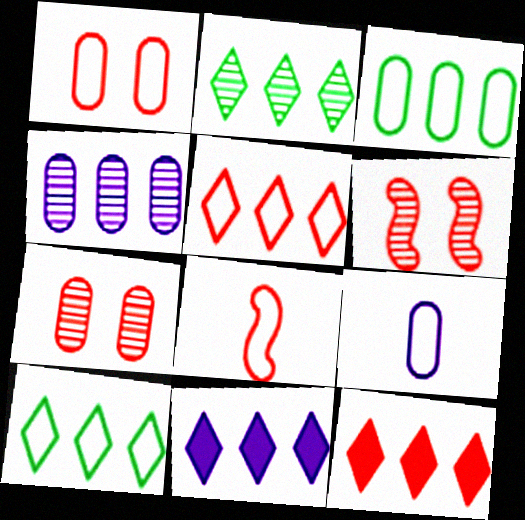[[1, 3, 9], 
[1, 5, 8], 
[2, 5, 11], 
[7, 8, 12]]